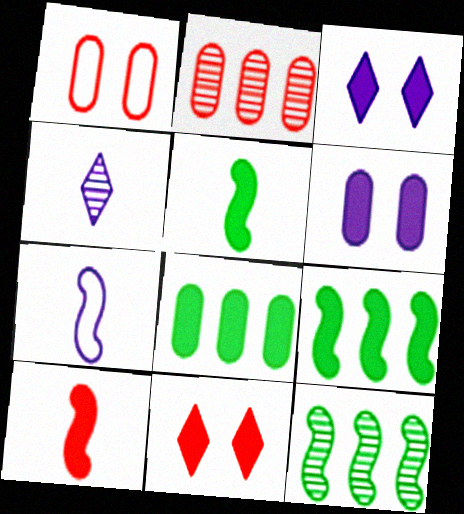[[1, 4, 9], 
[3, 8, 10]]